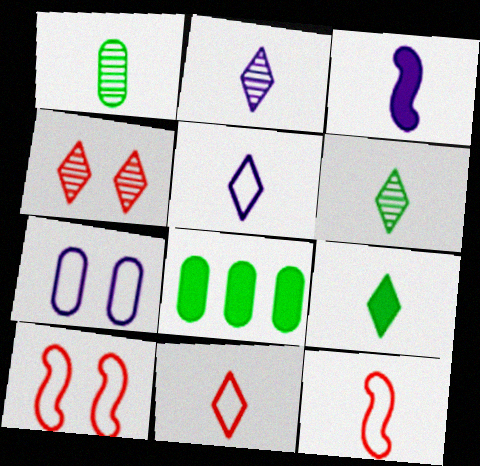[[1, 3, 11], 
[2, 8, 10], 
[2, 9, 11]]